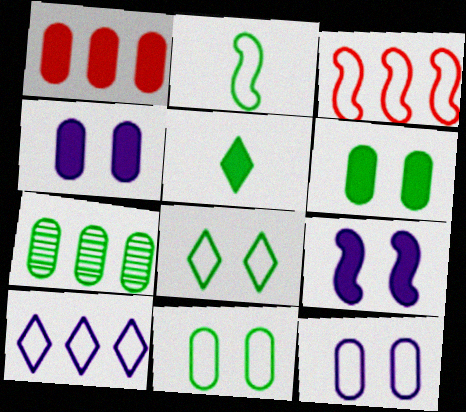[[1, 5, 9]]